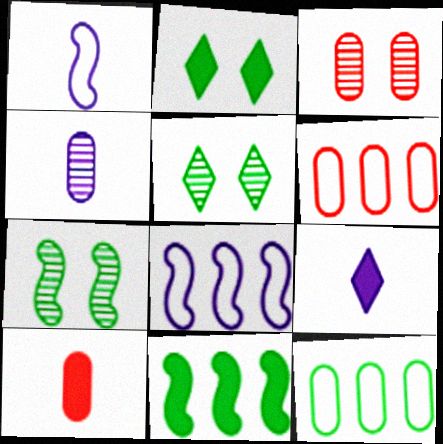[[1, 4, 9], 
[3, 6, 10], 
[5, 8, 10], 
[6, 7, 9]]